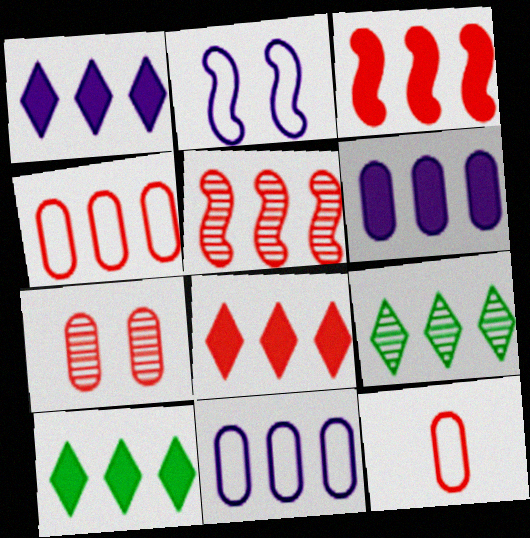[[1, 8, 10], 
[3, 6, 10], 
[3, 9, 11], 
[4, 5, 8], 
[5, 10, 11]]